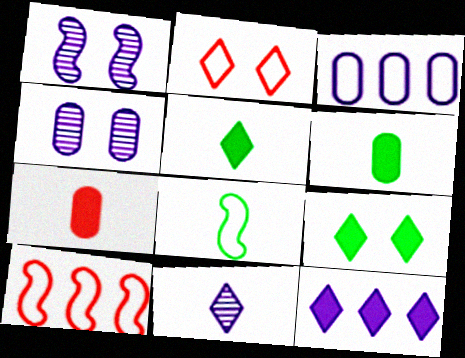[[2, 3, 8], 
[4, 5, 10], 
[7, 8, 11]]